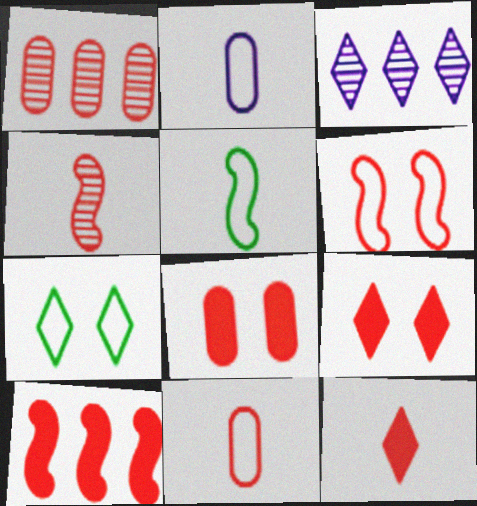[[1, 6, 12], 
[1, 8, 11], 
[3, 5, 8], 
[3, 7, 12], 
[4, 6, 10], 
[4, 11, 12], 
[8, 10, 12]]